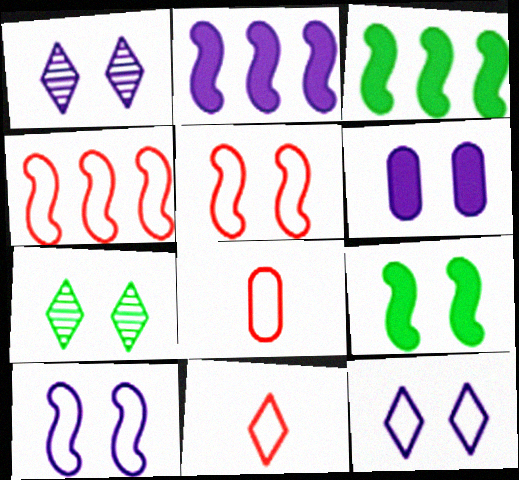[[1, 3, 8], 
[1, 6, 10], 
[2, 7, 8], 
[5, 6, 7]]